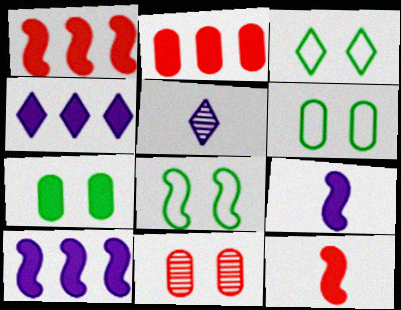[[1, 5, 6], 
[2, 5, 8], 
[3, 6, 8], 
[4, 7, 12]]